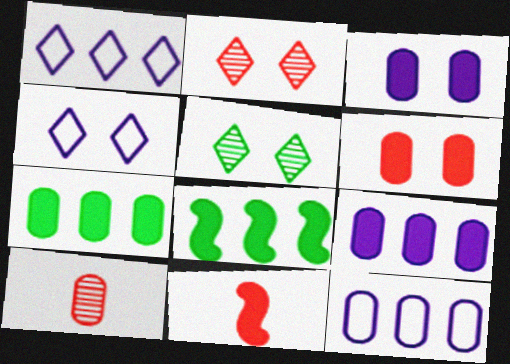[[4, 8, 10], 
[5, 11, 12]]